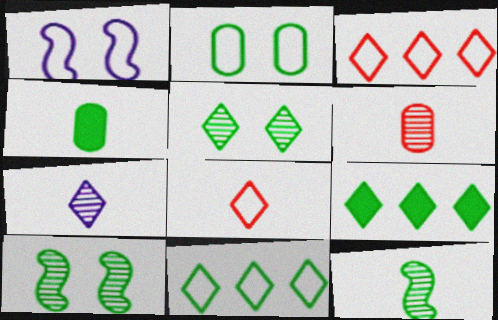[[1, 6, 9], 
[2, 9, 12], 
[4, 10, 11], 
[6, 7, 12]]